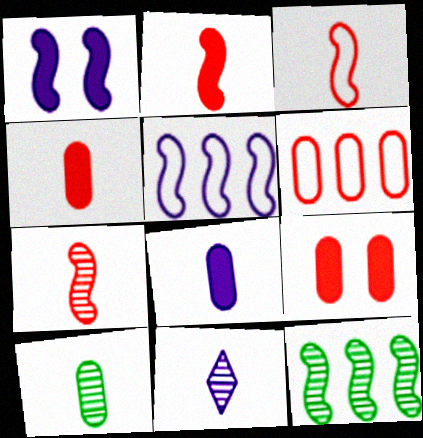[[1, 3, 12], 
[2, 3, 7], 
[7, 10, 11]]